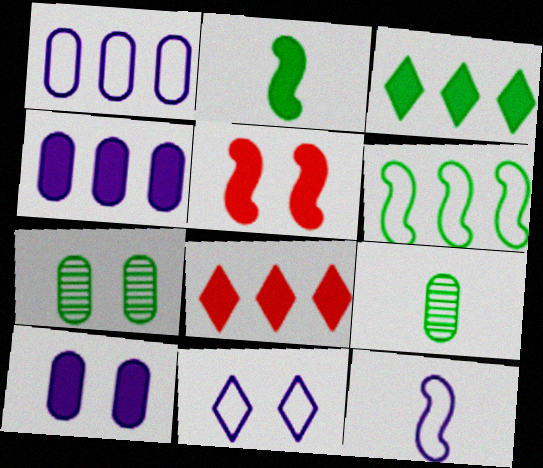[[1, 11, 12], 
[2, 8, 10], 
[5, 7, 11], 
[7, 8, 12]]